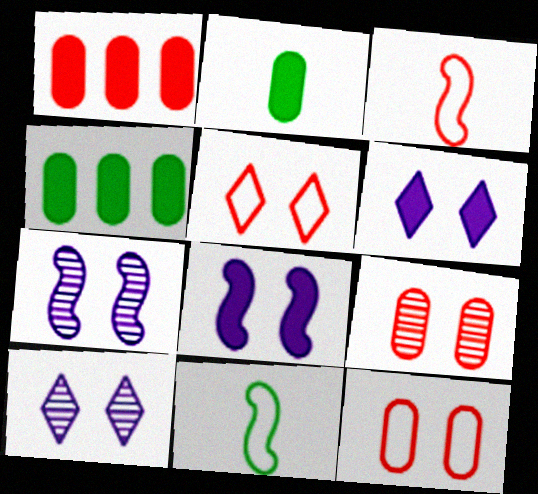[[1, 10, 11], 
[3, 4, 10]]